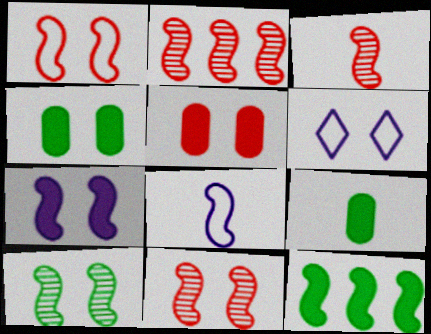[[1, 7, 10], 
[2, 3, 11], 
[2, 6, 9], 
[4, 6, 11], 
[5, 6, 10], 
[8, 11, 12]]